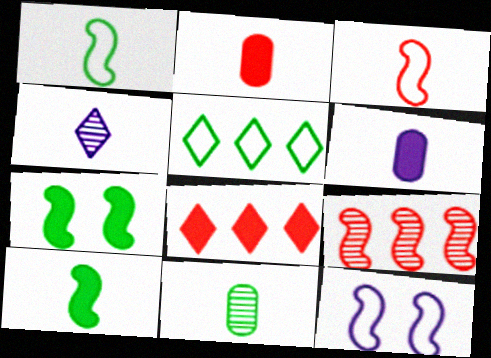[[1, 2, 4], 
[5, 7, 11], 
[6, 7, 8], 
[8, 11, 12], 
[9, 10, 12]]